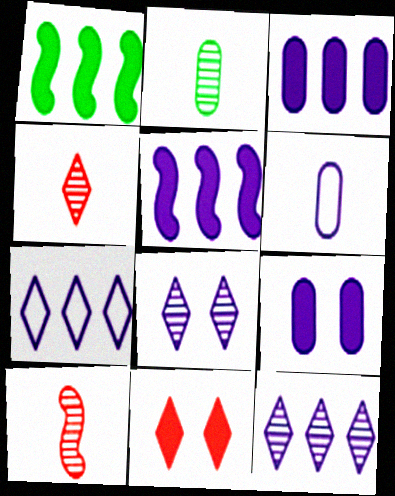[[5, 6, 8]]